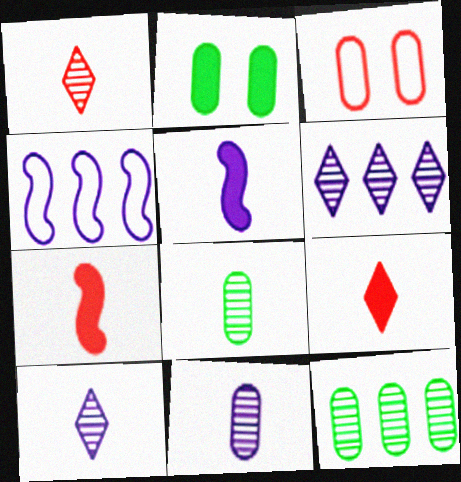[[1, 2, 4]]